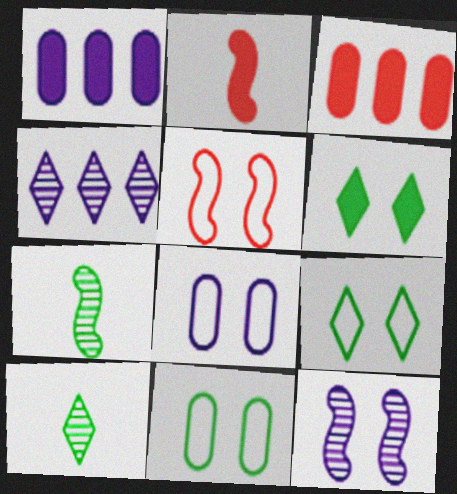[[1, 2, 6], 
[1, 5, 10], 
[2, 4, 11], 
[5, 8, 9]]